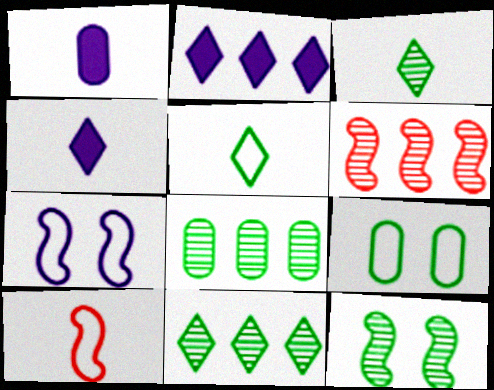[[1, 3, 10], 
[3, 8, 12], 
[4, 6, 9]]